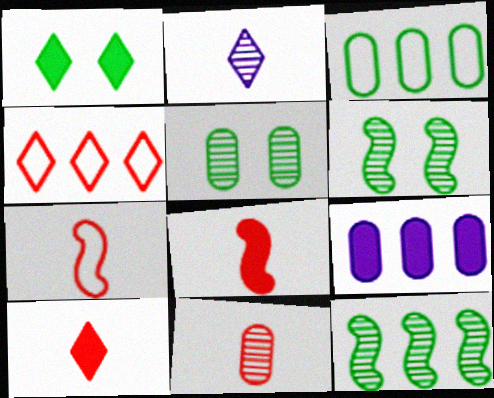[[1, 2, 4], 
[1, 8, 9], 
[4, 9, 12], 
[7, 10, 11]]